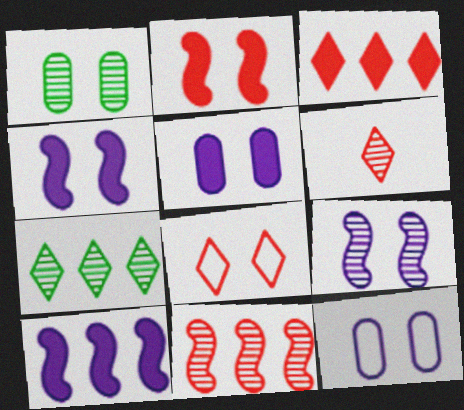[[1, 4, 8], 
[3, 6, 8]]